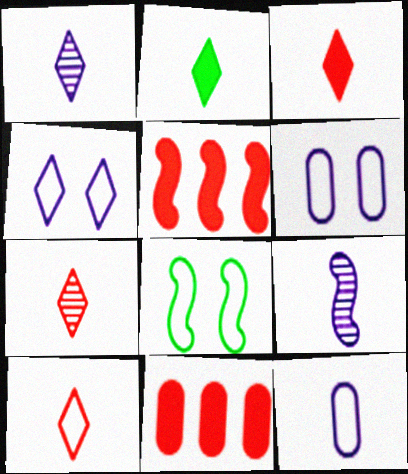[[1, 2, 10], 
[1, 8, 11], 
[3, 7, 10], 
[5, 8, 9]]